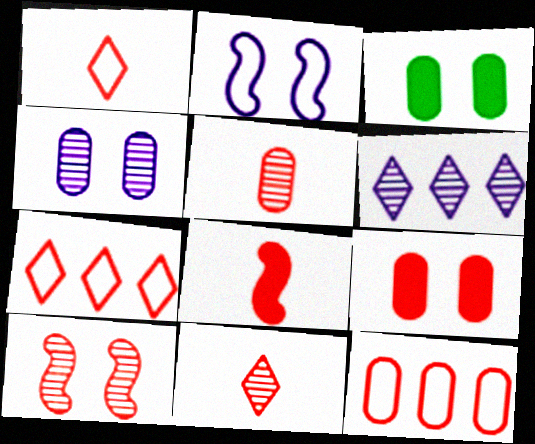[[1, 5, 8], 
[5, 9, 12]]